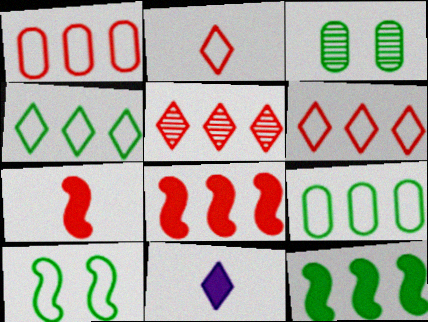[[1, 5, 8]]